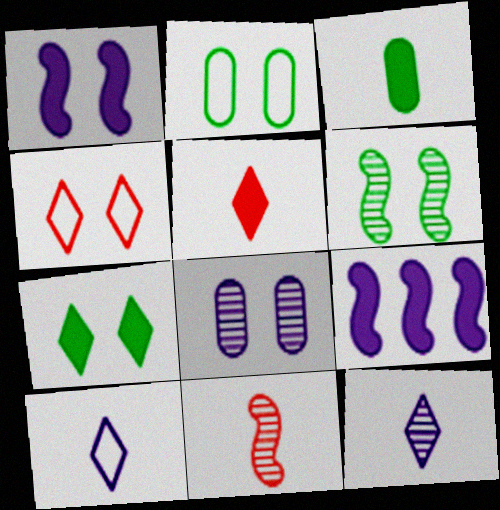[[2, 6, 7], 
[3, 10, 11], 
[8, 9, 10]]